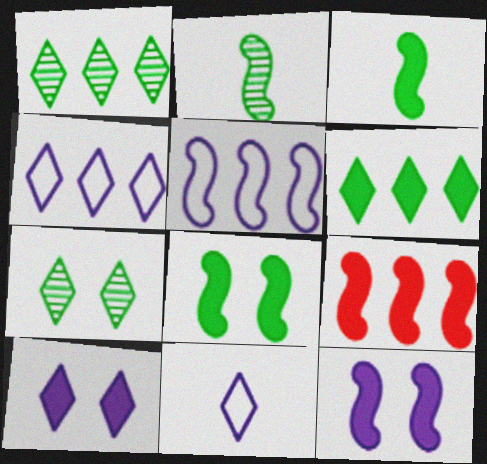[[3, 9, 12]]